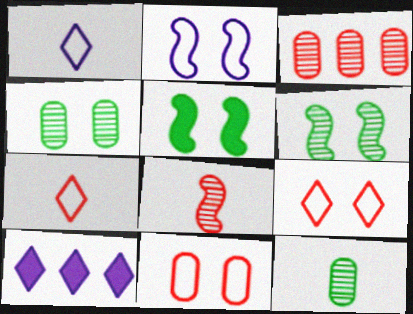[[1, 3, 5]]